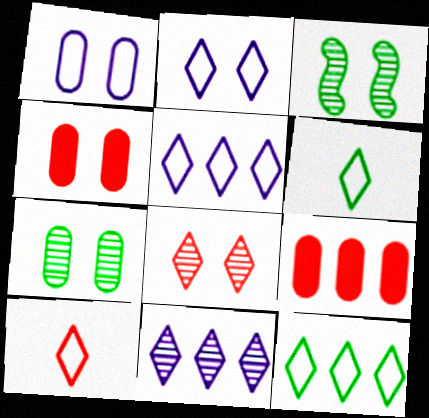[[1, 4, 7], 
[2, 3, 4], 
[2, 10, 12]]